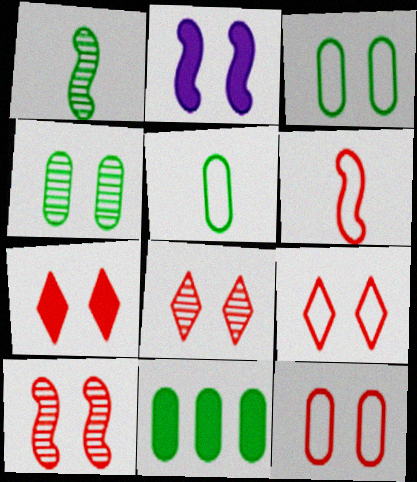[[2, 3, 8], 
[2, 4, 9], 
[4, 5, 11], 
[7, 8, 9], 
[7, 10, 12]]